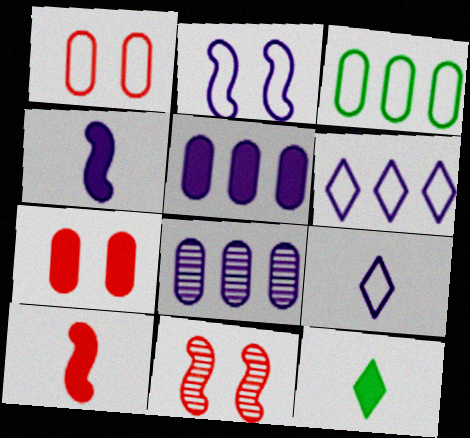[]